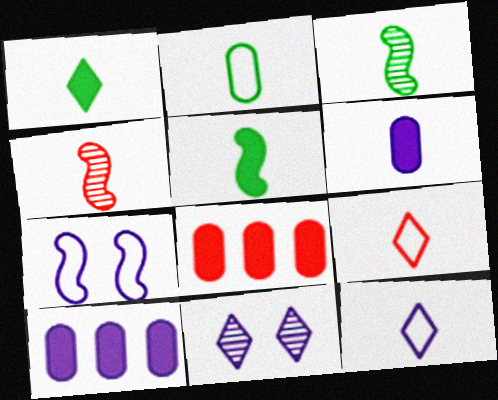[[1, 2, 3], 
[3, 6, 9]]